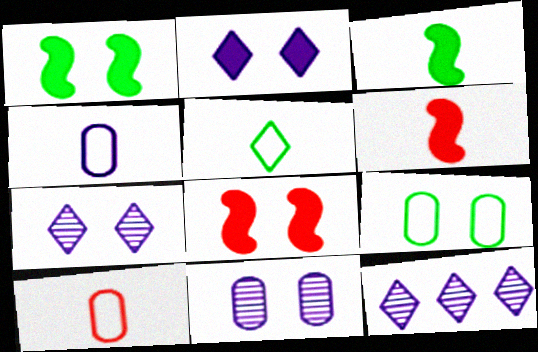[[1, 10, 12], 
[6, 9, 12], 
[7, 8, 9]]